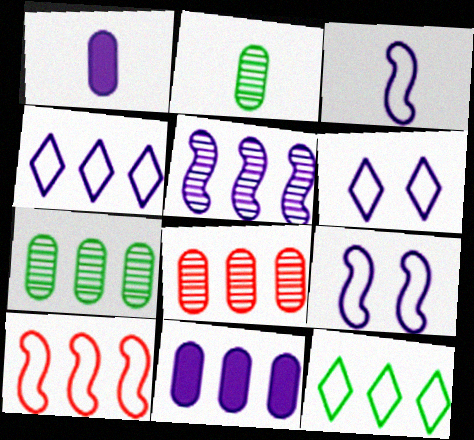[[1, 5, 6], 
[4, 5, 11]]